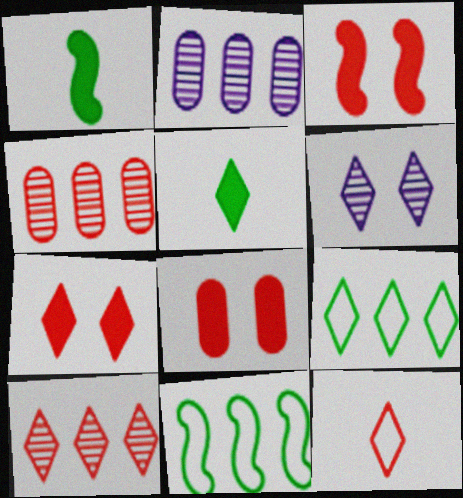[[3, 4, 12], 
[3, 7, 8], 
[7, 10, 12]]